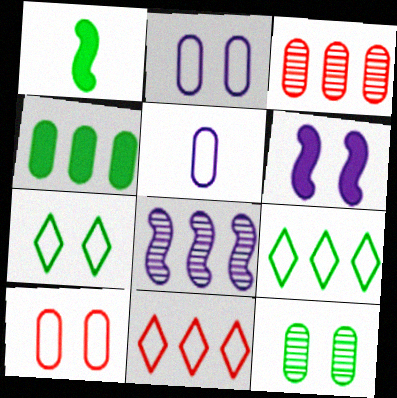[[1, 9, 12], 
[4, 8, 11]]